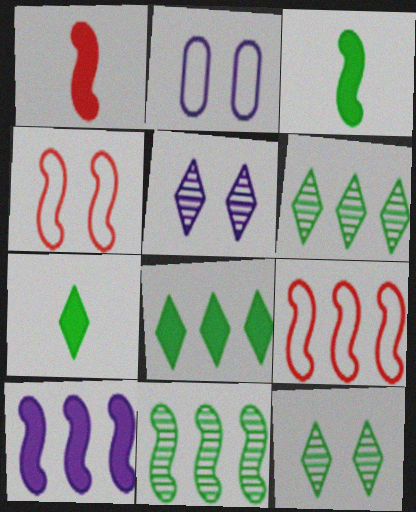[[1, 2, 6], 
[9, 10, 11]]